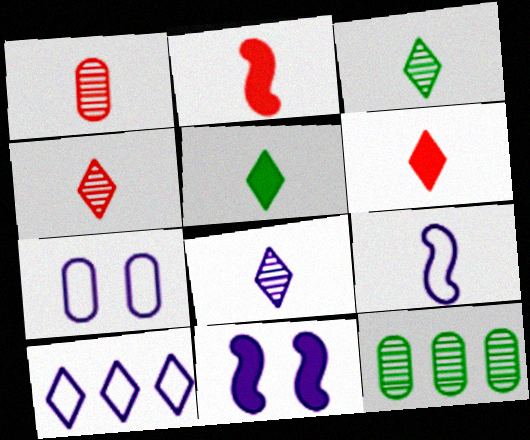[[1, 5, 9], 
[3, 4, 8], 
[7, 9, 10]]